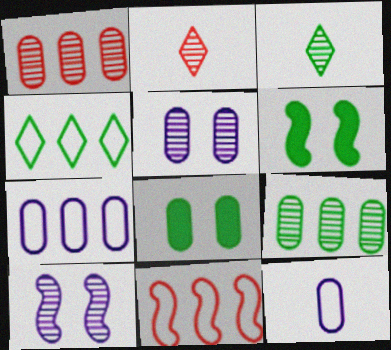[[1, 3, 10], 
[1, 8, 12], 
[2, 6, 7], 
[2, 9, 10], 
[4, 7, 11]]